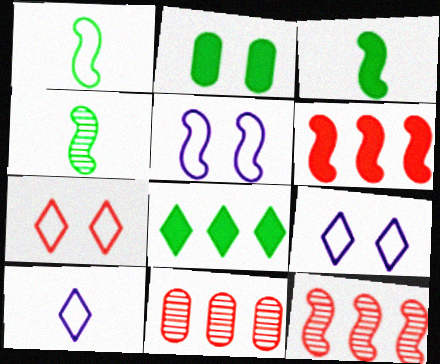[[1, 3, 4], 
[2, 3, 8], 
[2, 10, 12], 
[3, 5, 12], 
[3, 9, 11], 
[4, 5, 6]]